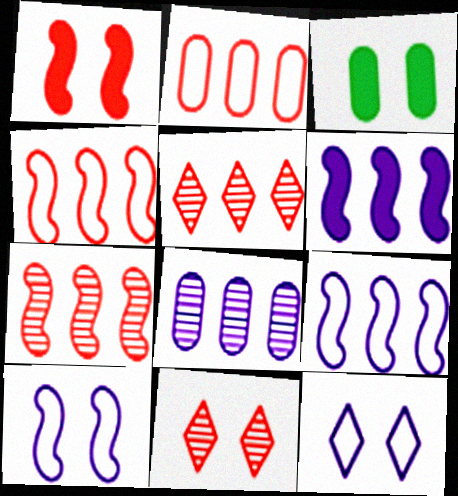[[3, 10, 11]]